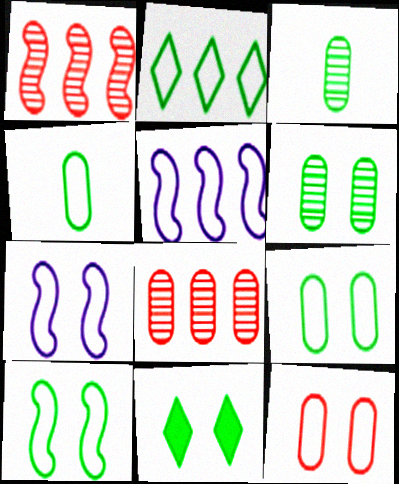[[2, 4, 10], 
[6, 10, 11]]